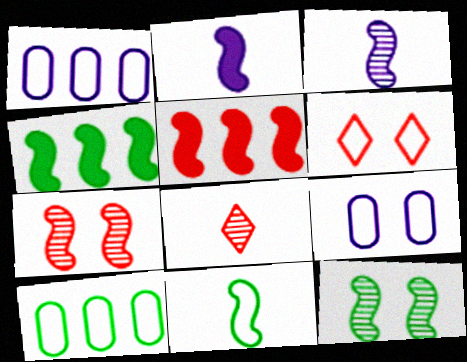[[1, 6, 11], 
[4, 8, 9], 
[4, 11, 12]]